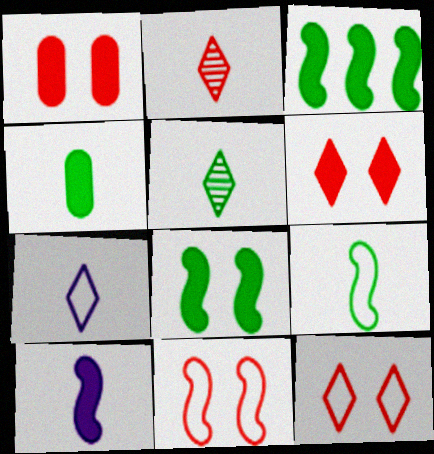[[4, 5, 9]]